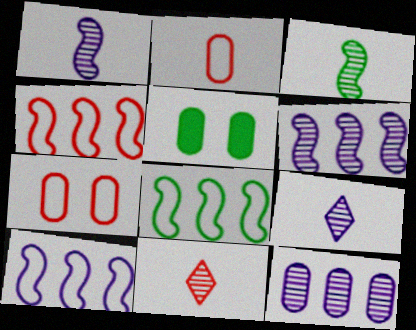[[2, 5, 12], 
[4, 5, 9], 
[4, 8, 10], 
[5, 10, 11]]